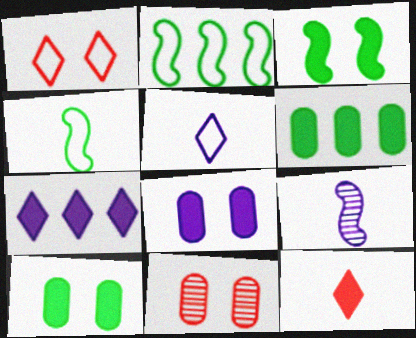[[1, 6, 9], 
[4, 7, 11]]